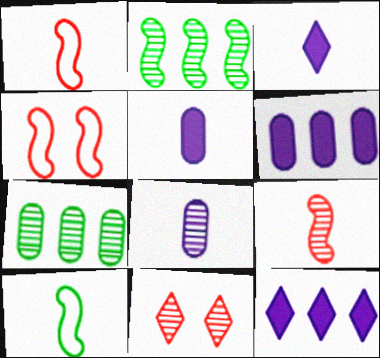[[2, 8, 11], 
[3, 4, 7], 
[6, 10, 11]]